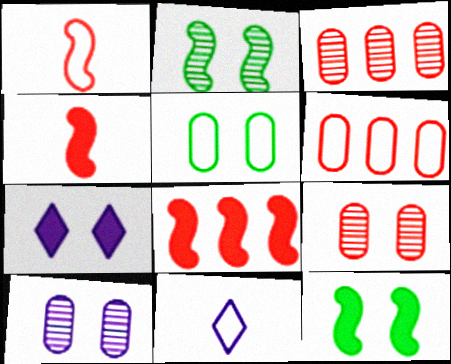[[3, 11, 12]]